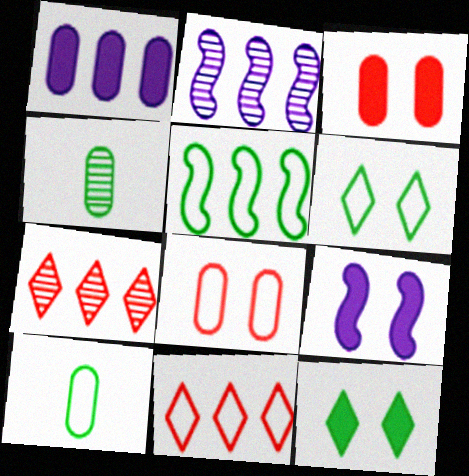[[1, 4, 8], 
[1, 5, 7], 
[3, 9, 12], 
[4, 5, 12], 
[4, 9, 11], 
[5, 6, 10], 
[7, 9, 10]]